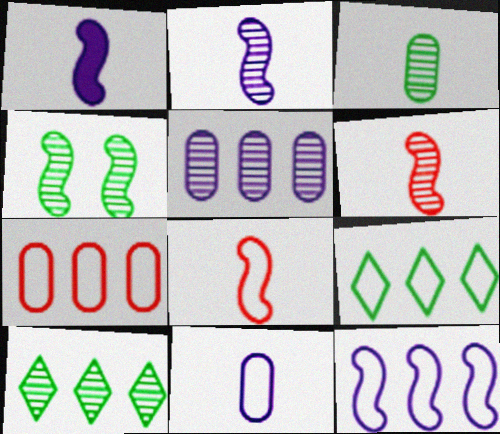[[3, 4, 10], 
[7, 9, 12]]